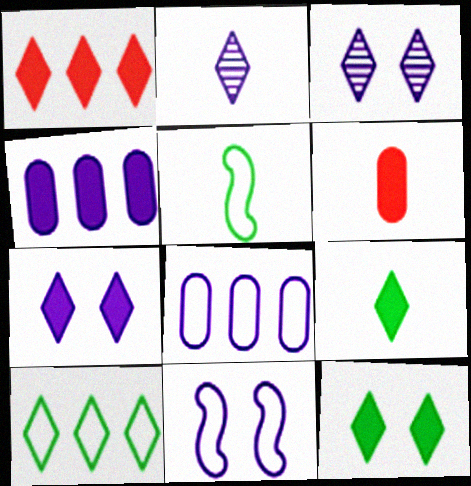[[1, 7, 9], 
[2, 4, 11], 
[2, 5, 6]]